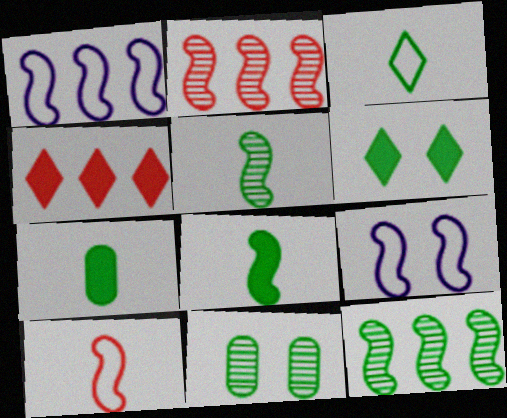[[2, 8, 9], 
[3, 5, 7]]